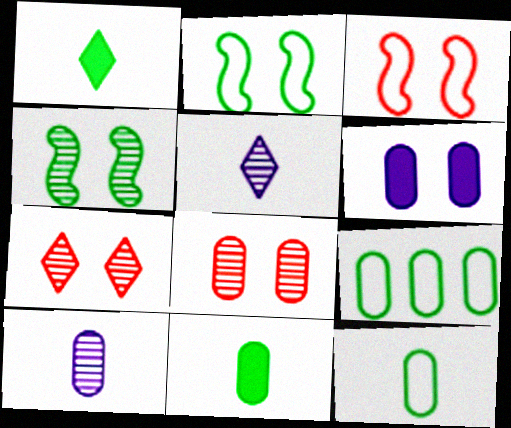[[1, 4, 9], 
[2, 6, 7]]